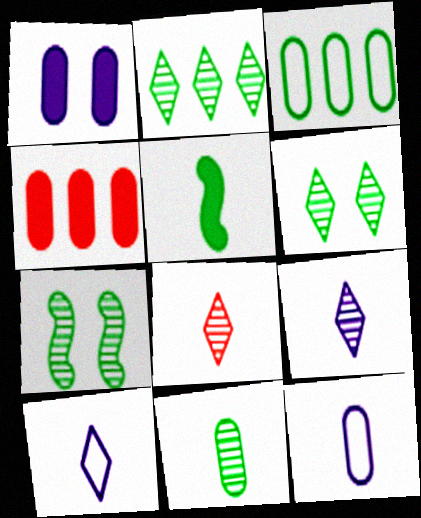[[2, 7, 11], 
[3, 5, 6], 
[4, 7, 10], 
[5, 8, 12]]